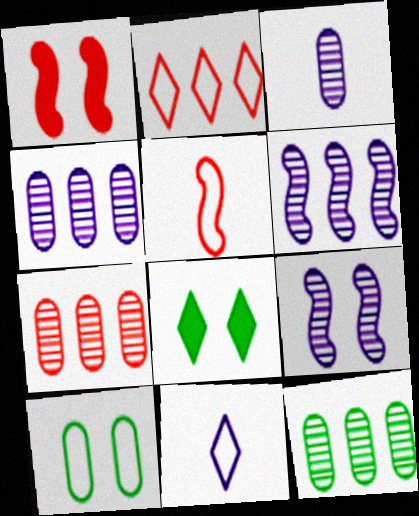[[1, 11, 12], 
[4, 5, 8], 
[4, 7, 12]]